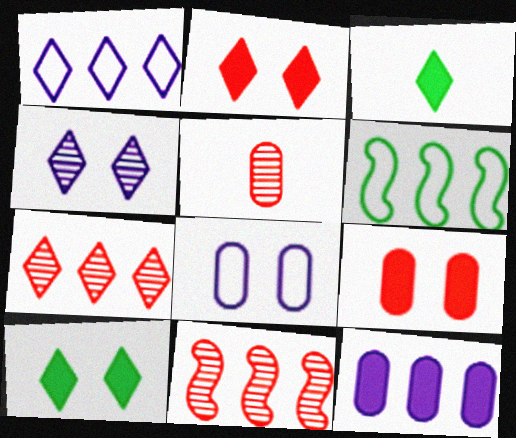[[3, 8, 11], 
[6, 7, 12]]